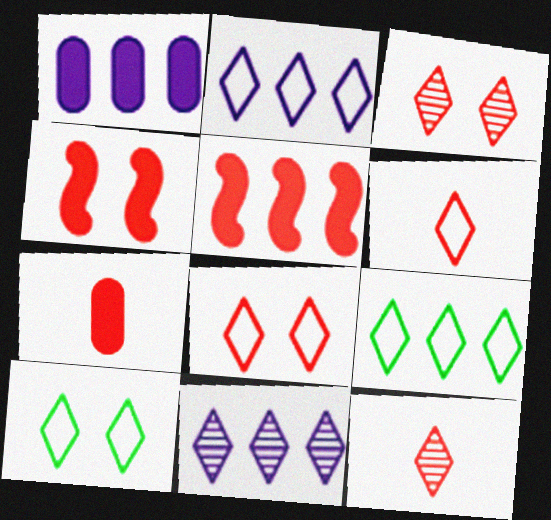[[2, 6, 10]]